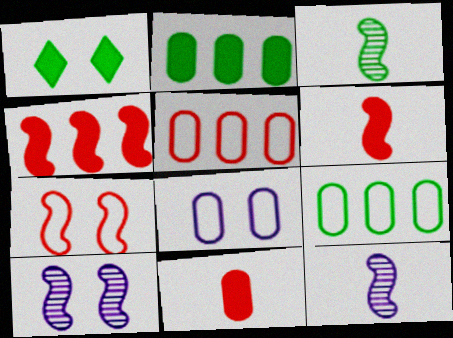[[1, 3, 9], 
[1, 5, 12]]